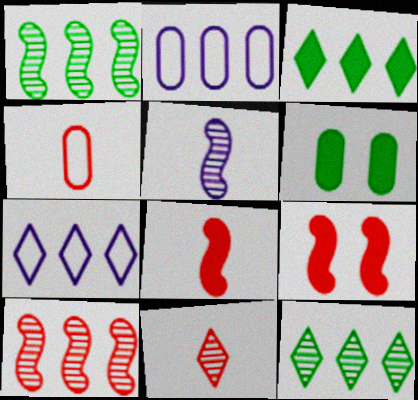[[2, 3, 10], 
[4, 8, 11]]